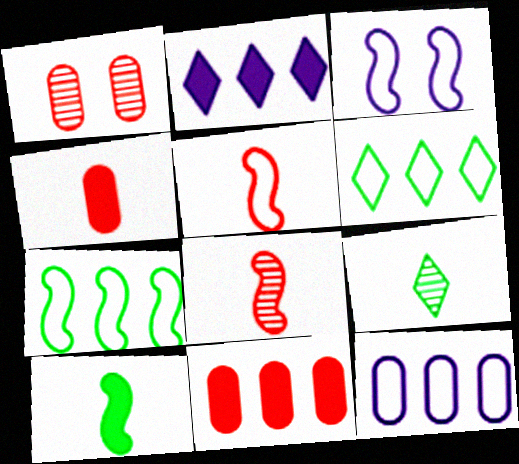[[3, 5, 7], 
[3, 9, 11]]